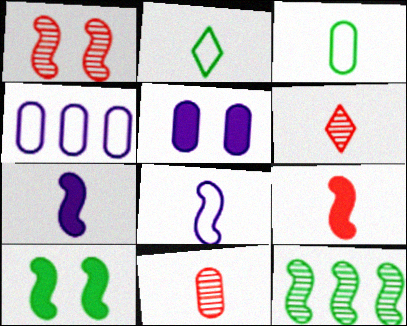[[2, 7, 11], 
[3, 6, 7], 
[4, 6, 10]]